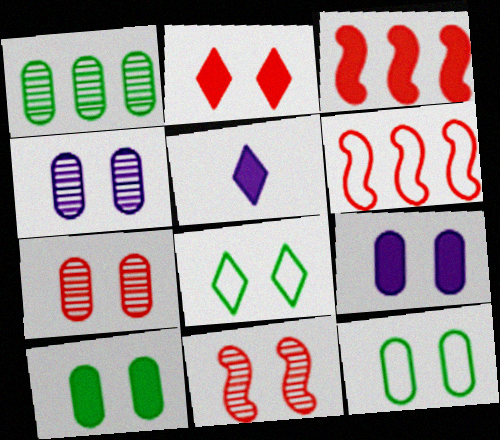[[3, 5, 10], 
[7, 9, 12], 
[8, 9, 11]]